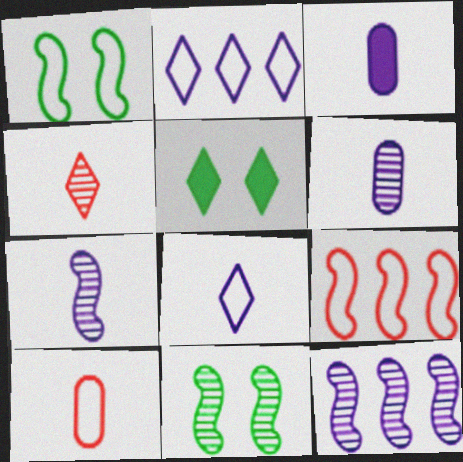[[1, 2, 10], 
[2, 4, 5], 
[3, 7, 8], 
[5, 6, 9], 
[5, 10, 12]]